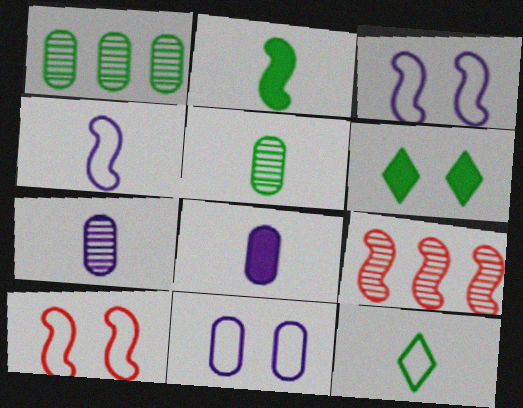[[2, 3, 9], 
[2, 5, 12]]